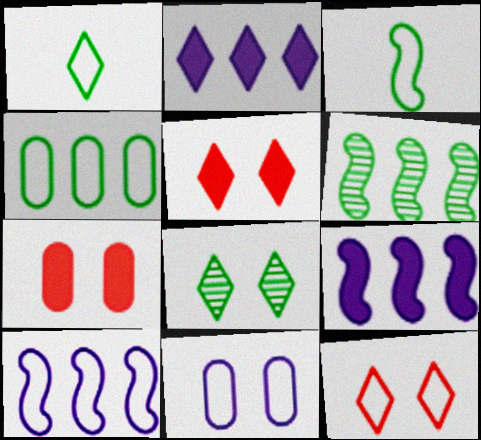[]